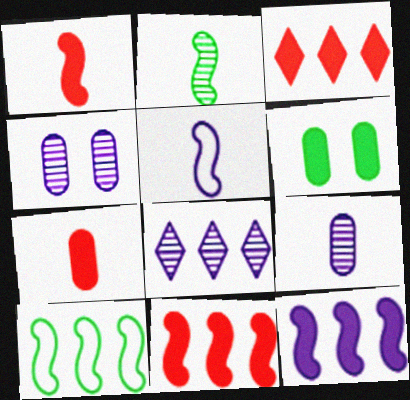[[1, 2, 5]]